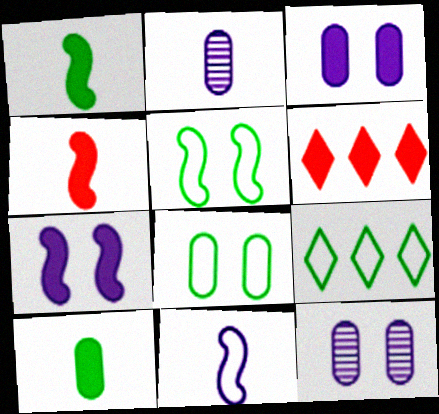[[1, 3, 6], 
[2, 5, 6], 
[4, 9, 12], 
[6, 7, 10]]